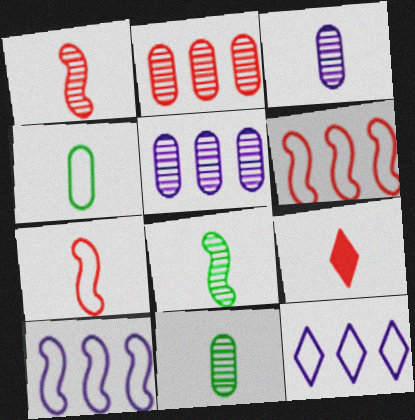[]